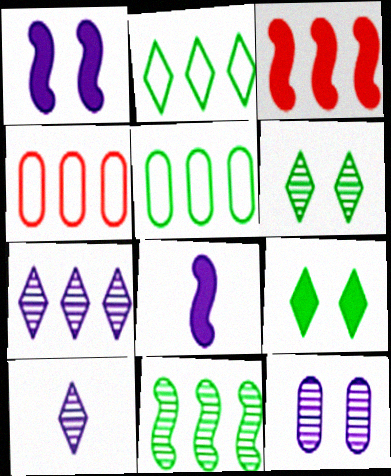[[3, 5, 7], 
[4, 6, 8]]